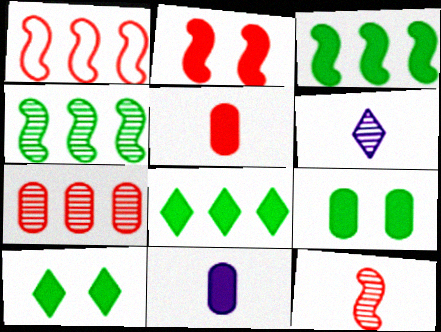[[1, 2, 12], 
[1, 6, 9], 
[2, 8, 11]]